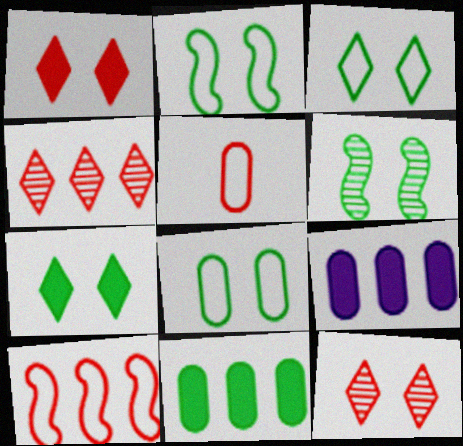[[2, 3, 8], 
[6, 7, 8]]